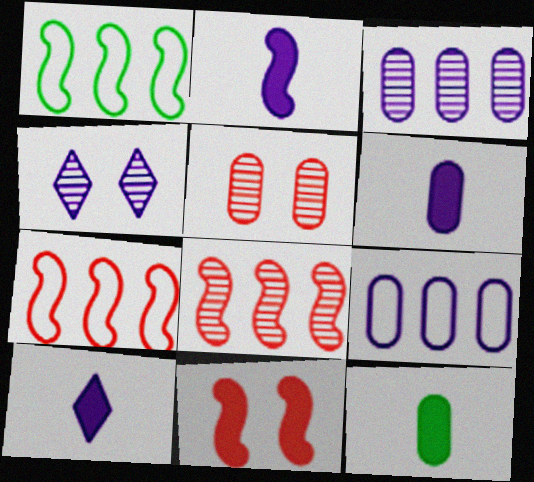[[1, 5, 10], 
[2, 4, 9], 
[2, 6, 10], 
[4, 7, 12], 
[5, 9, 12]]